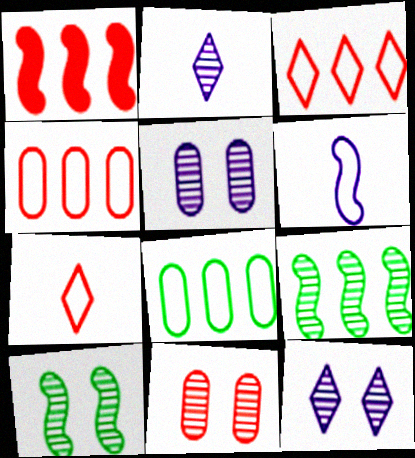[[1, 6, 10], 
[1, 7, 11], 
[2, 9, 11], 
[10, 11, 12]]